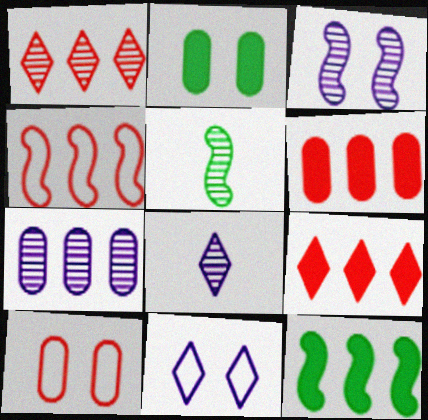[[1, 4, 6], 
[2, 4, 8], 
[3, 7, 8], 
[5, 6, 11], 
[8, 10, 12]]